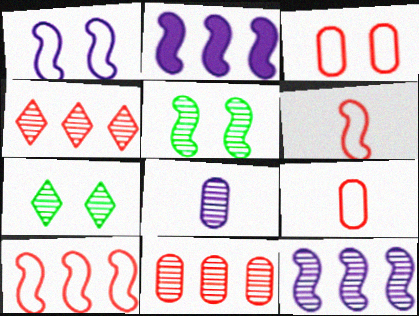[[2, 5, 6], 
[2, 7, 9], 
[4, 5, 8]]